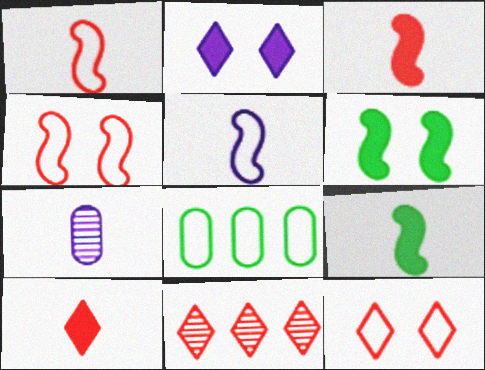[[5, 8, 12], 
[10, 11, 12]]